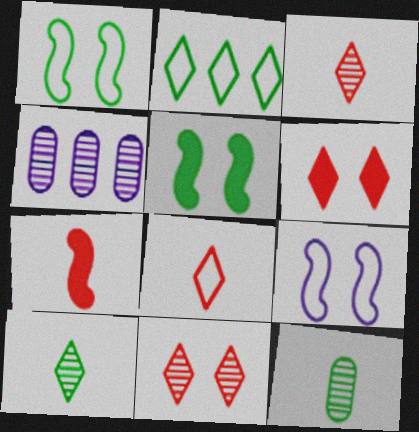[[2, 5, 12], 
[4, 5, 8]]